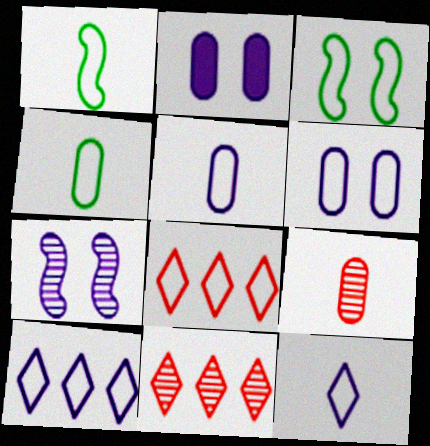[[1, 2, 11], 
[1, 6, 8], 
[3, 5, 8]]